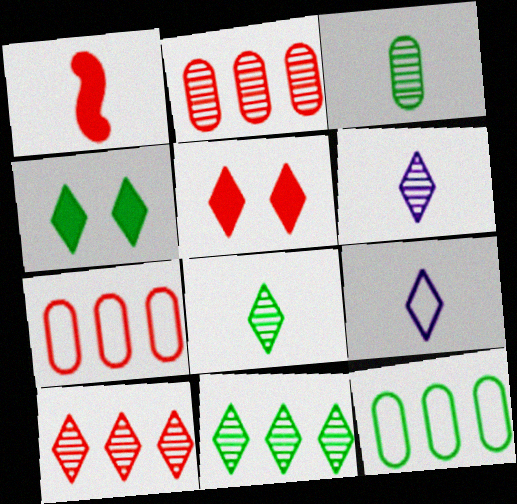[[1, 3, 9], 
[4, 9, 10], 
[5, 9, 11]]